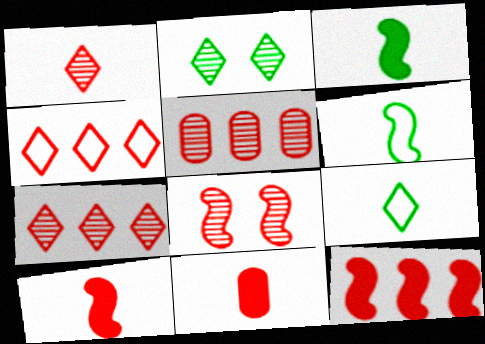[[1, 5, 8], 
[4, 5, 12], 
[4, 8, 11]]